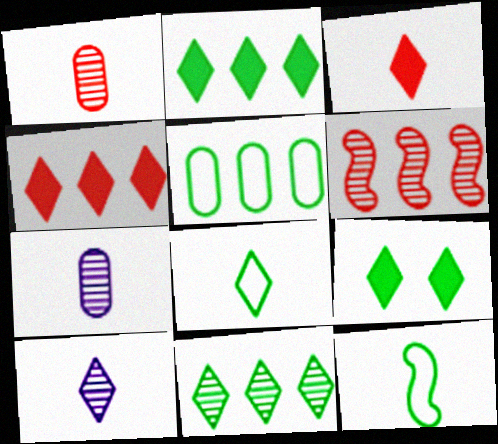[[3, 7, 12], 
[3, 8, 10], 
[8, 9, 11]]